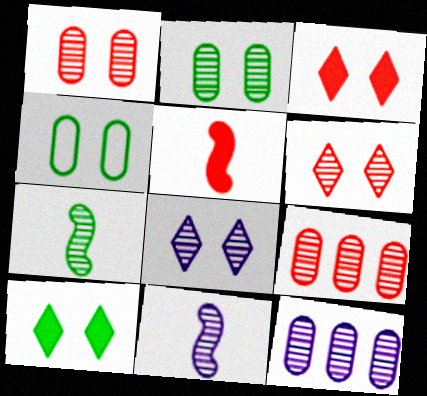[[6, 7, 12], 
[7, 8, 9], 
[8, 11, 12]]